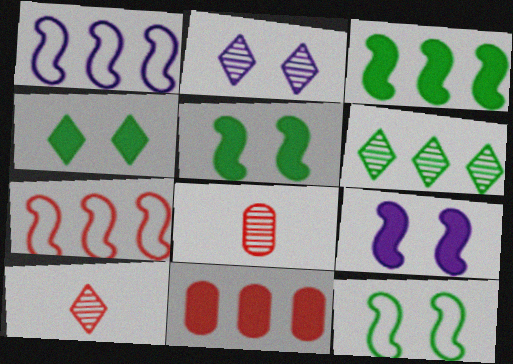[[1, 4, 8], 
[1, 6, 11], 
[2, 6, 10]]